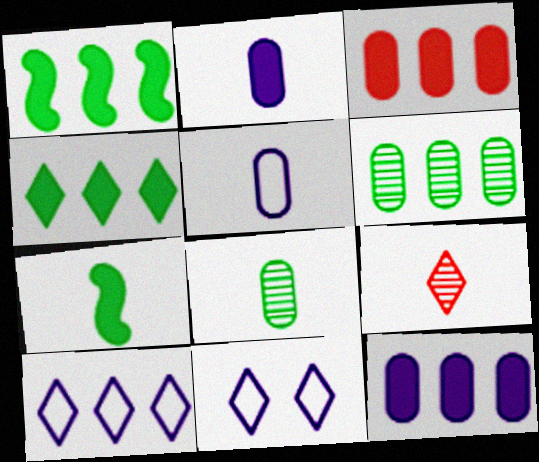[[4, 9, 11], 
[5, 7, 9]]